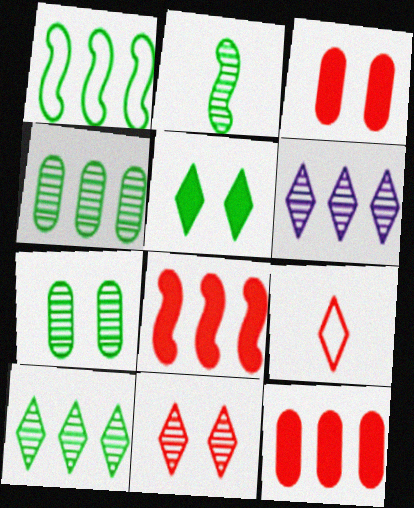[[1, 6, 12], 
[2, 7, 10], 
[5, 6, 9]]